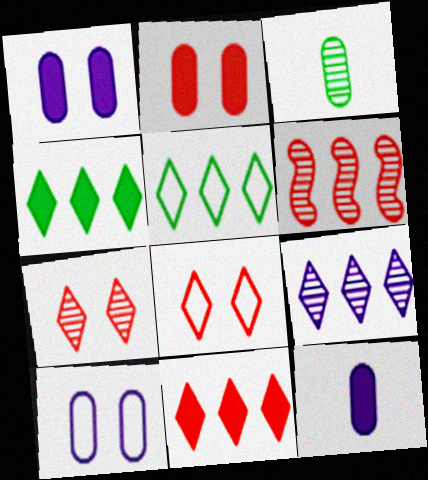[[5, 9, 11]]